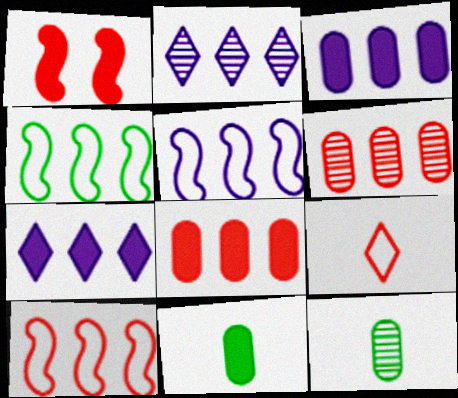[[1, 6, 9], 
[1, 7, 11], 
[2, 3, 5], 
[2, 4, 8], 
[4, 5, 10], 
[4, 6, 7]]